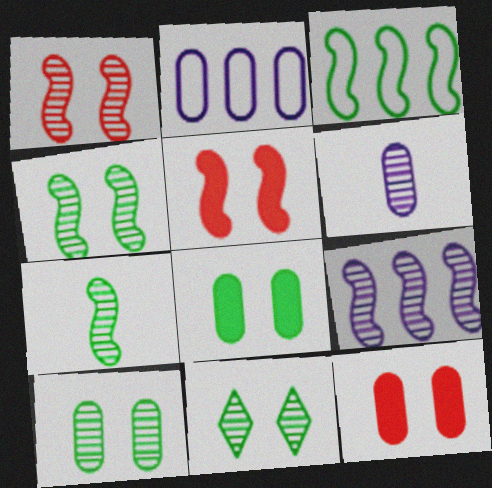[[1, 7, 9], 
[4, 10, 11]]